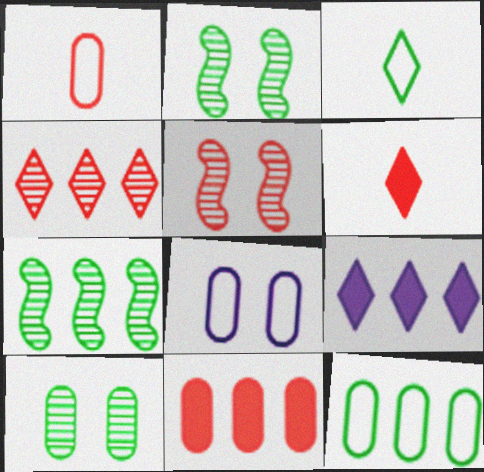[[1, 2, 9], 
[1, 8, 12], 
[6, 7, 8]]